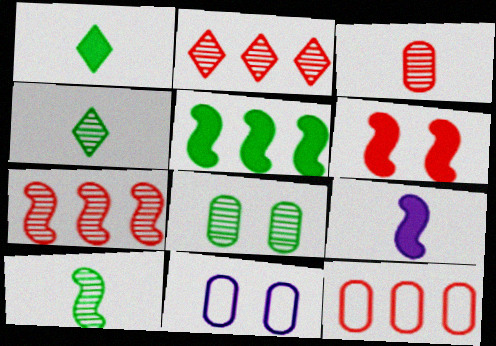[[1, 7, 11], 
[5, 6, 9]]